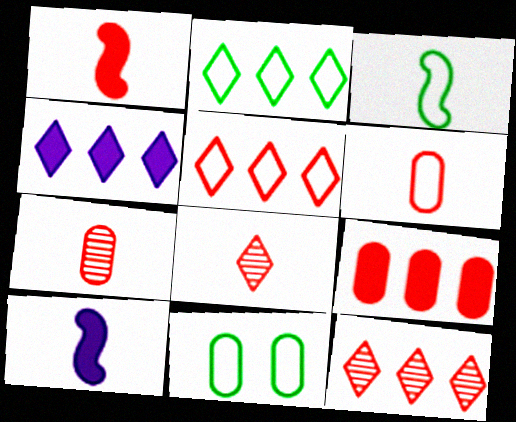[[1, 6, 8], 
[2, 3, 11], 
[2, 4, 12], 
[10, 11, 12]]